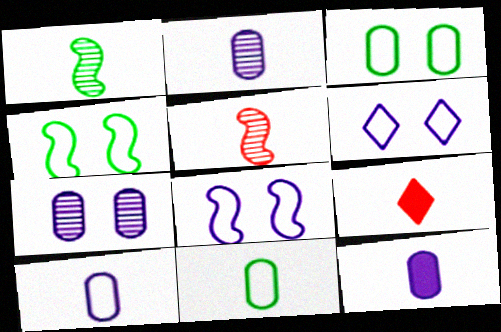[[1, 9, 10], 
[2, 10, 12]]